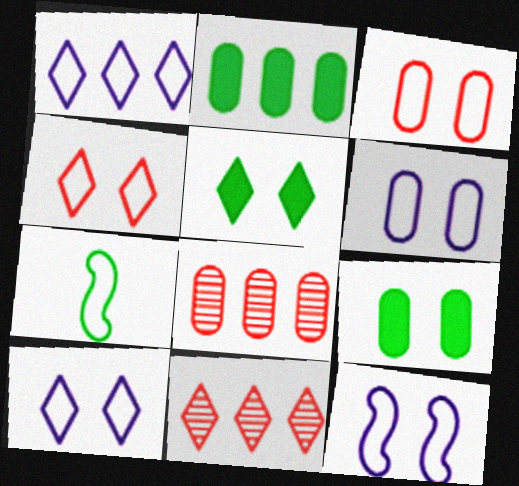[[1, 3, 7], 
[6, 10, 12]]